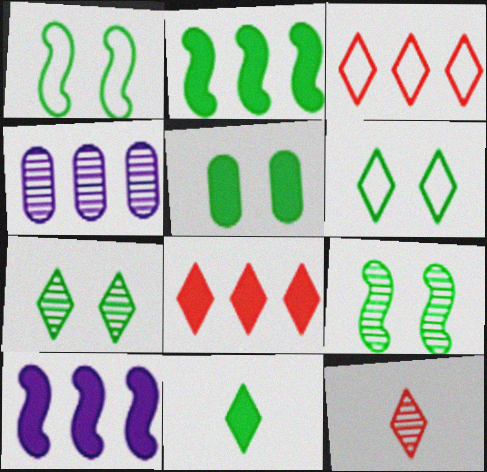[[1, 5, 7], 
[2, 3, 4], 
[2, 5, 11], 
[4, 9, 12], 
[5, 6, 9]]